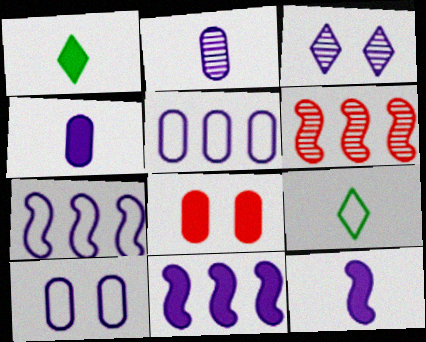[[1, 6, 10], 
[1, 8, 11], 
[3, 4, 7], 
[3, 5, 12]]